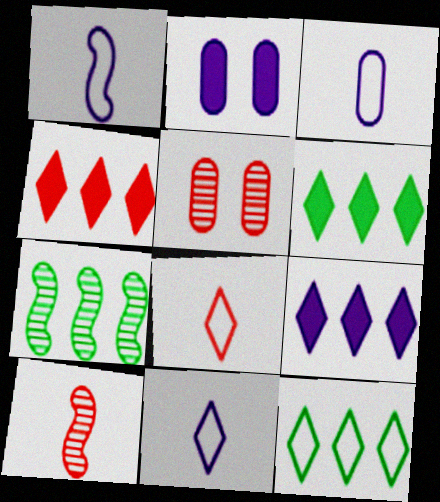[[1, 3, 11], 
[1, 5, 6], 
[2, 7, 8], 
[2, 10, 12], 
[4, 6, 9]]